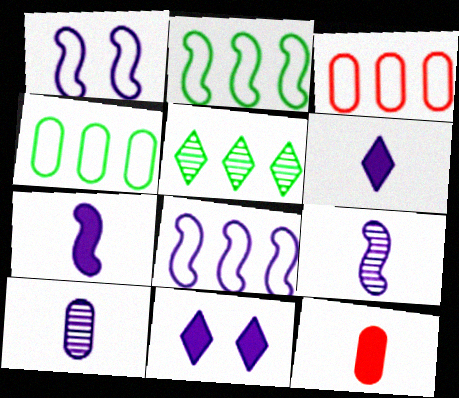[[1, 5, 12], 
[8, 10, 11]]